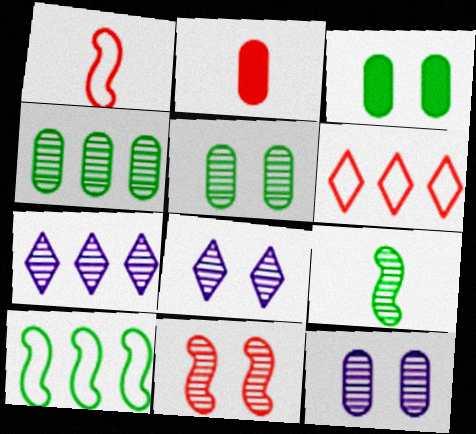[[1, 3, 7], 
[2, 6, 11], 
[2, 8, 10], 
[5, 8, 11]]